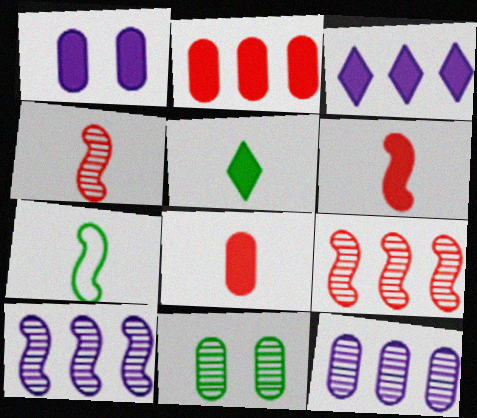[]